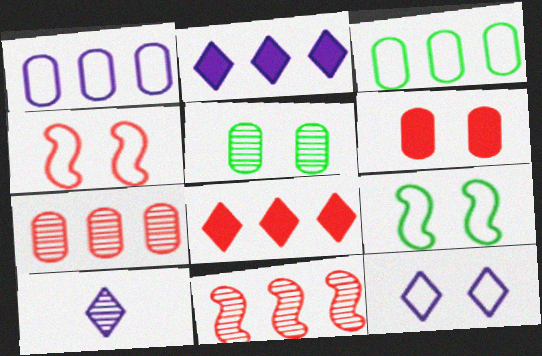[[2, 3, 11], 
[2, 10, 12], 
[5, 10, 11]]